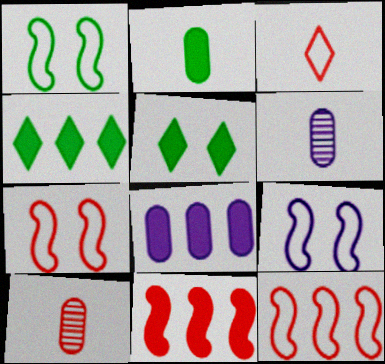[[1, 7, 9], 
[4, 6, 7], 
[4, 8, 11], 
[4, 9, 10], 
[5, 6, 12]]